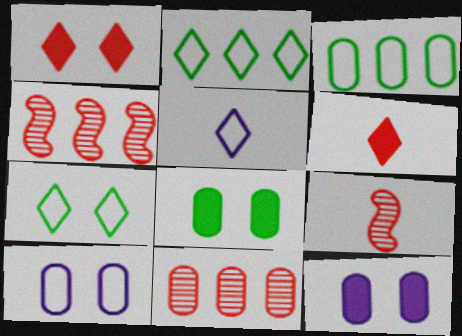[[2, 9, 12], 
[4, 5, 8]]